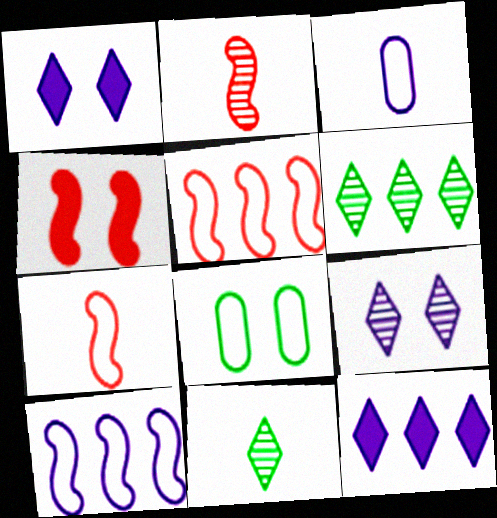[[2, 4, 5], 
[2, 8, 12], 
[3, 4, 6], 
[4, 8, 9]]